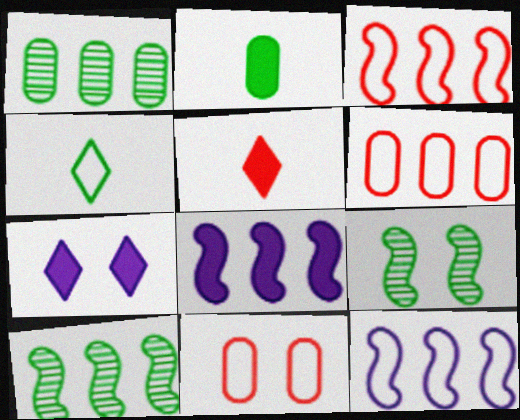[[3, 8, 10], 
[4, 11, 12], 
[7, 9, 11]]